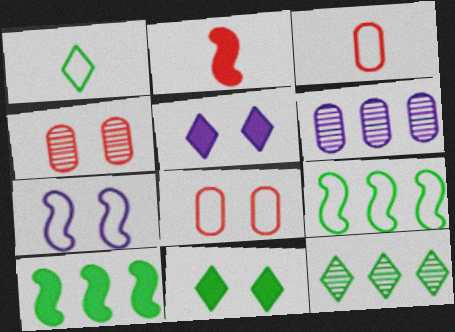[[1, 11, 12], 
[4, 7, 11]]